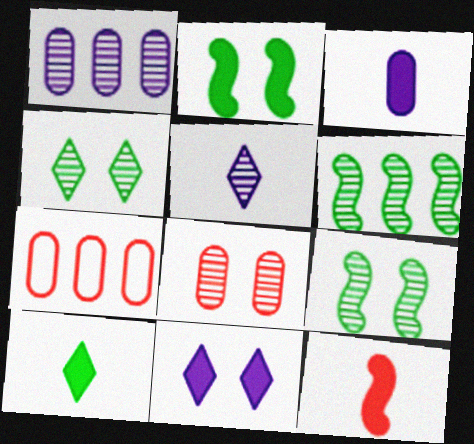[[2, 5, 7], 
[3, 10, 12], 
[5, 6, 8]]